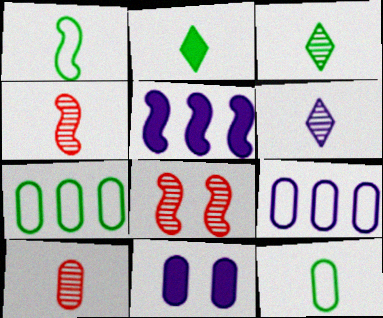[[1, 5, 8], 
[2, 8, 9], 
[7, 10, 11]]